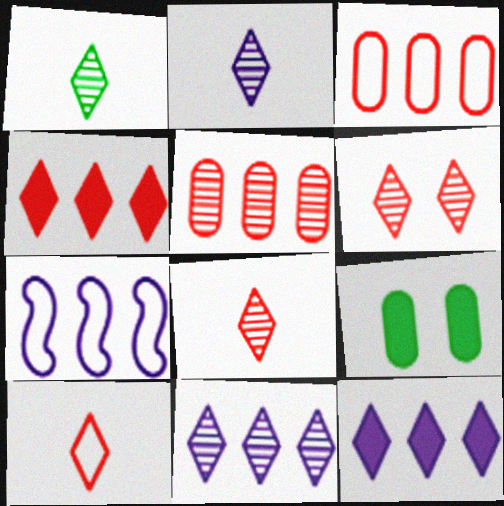[[1, 2, 8], 
[1, 6, 11], 
[4, 6, 10], 
[7, 8, 9]]